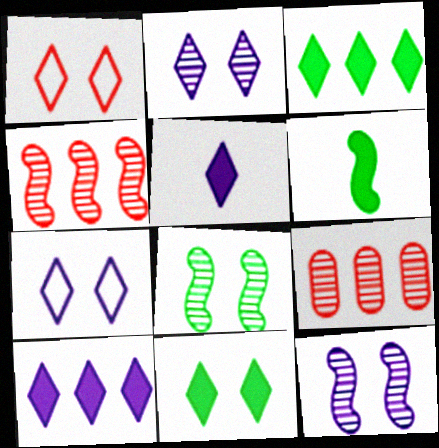[[1, 2, 11], 
[6, 7, 9]]